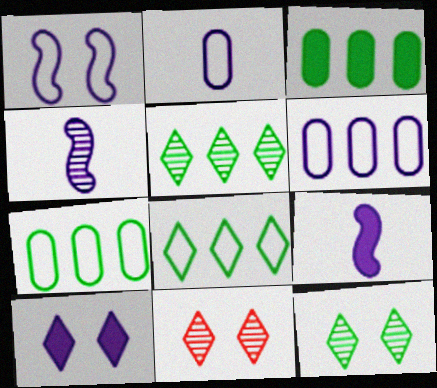[[4, 6, 10], 
[7, 9, 11]]